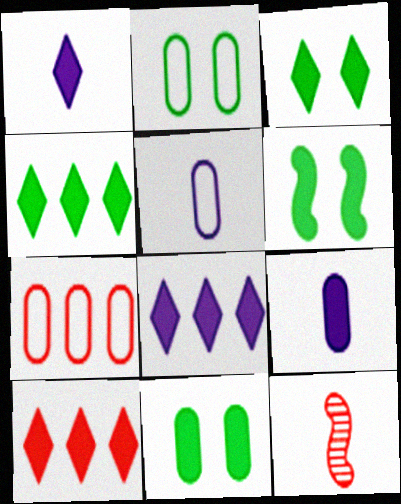[[1, 3, 10], 
[2, 5, 7], 
[2, 8, 12], 
[3, 6, 11], 
[4, 8, 10], 
[6, 9, 10]]